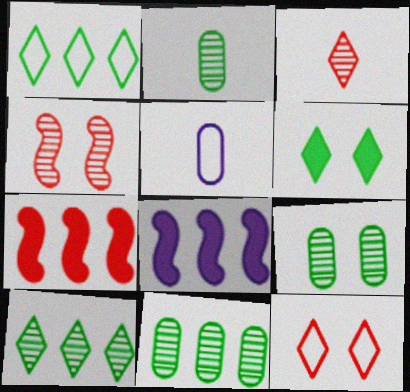[[2, 8, 12], 
[2, 9, 11]]